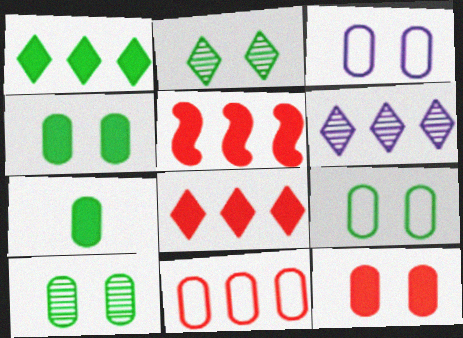[[3, 10, 12], 
[4, 9, 10]]